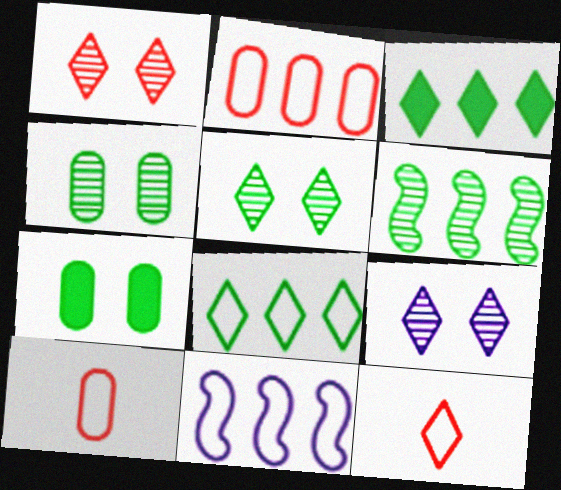[[1, 5, 9], 
[2, 8, 11], 
[3, 9, 12]]